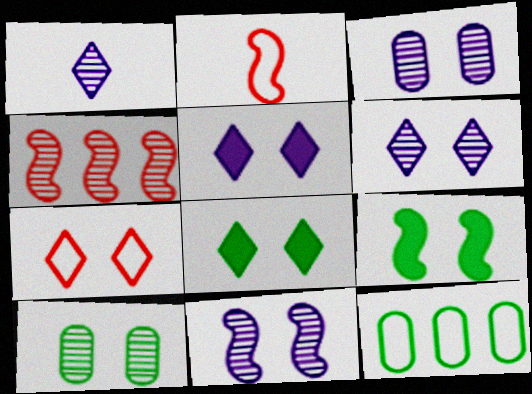[[1, 4, 10], 
[3, 6, 11], 
[3, 7, 9], 
[6, 7, 8]]